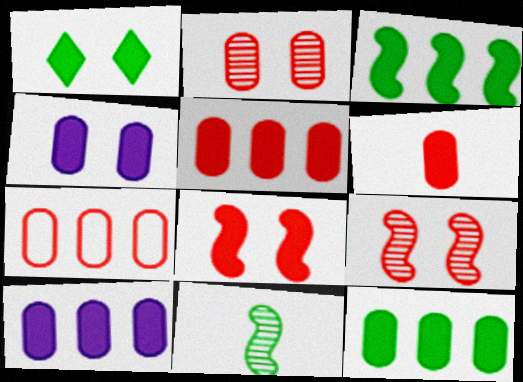[[1, 4, 8], 
[2, 6, 7], 
[4, 6, 12], 
[5, 10, 12]]